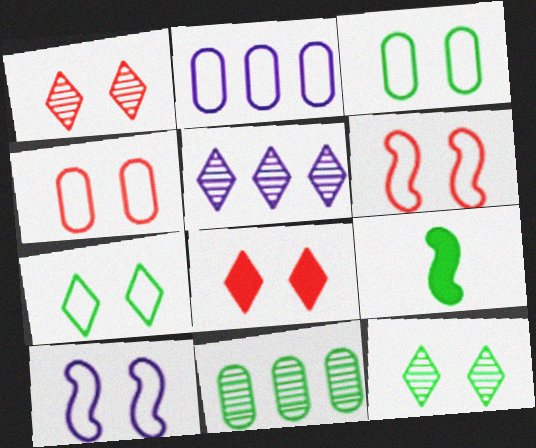[[1, 2, 9], 
[4, 5, 9], 
[4, 7, 10], 
[7, 9, 11]]